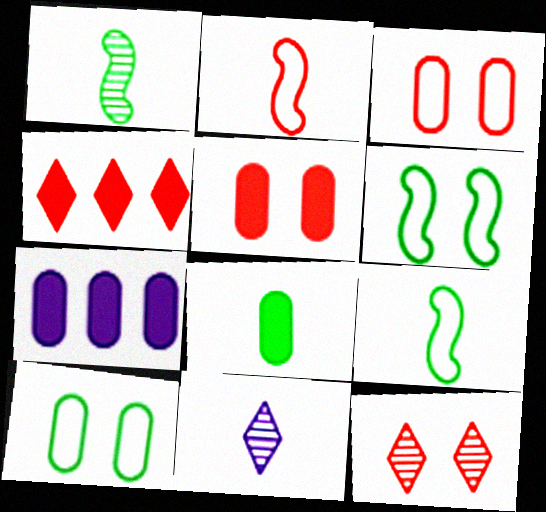[[2, 8, 11], 
[5, 7, 8], 
[7, 9, 12]]